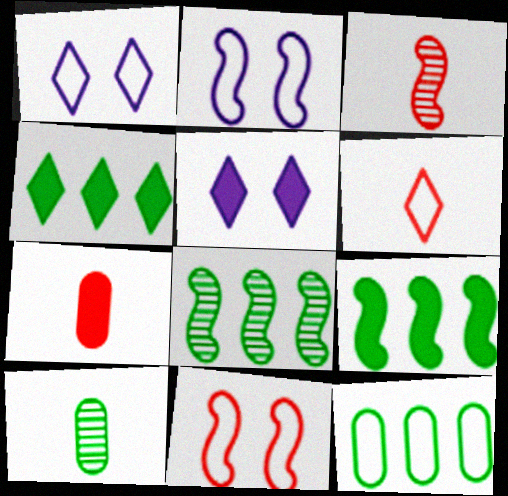[[1, 7, 8], 
[2, 3, 9], 
[2, 6, 12], 
[3, 5, 12], 
[3, 6, 7], 
[4, 8, 12], 
[5, 7, 9]]